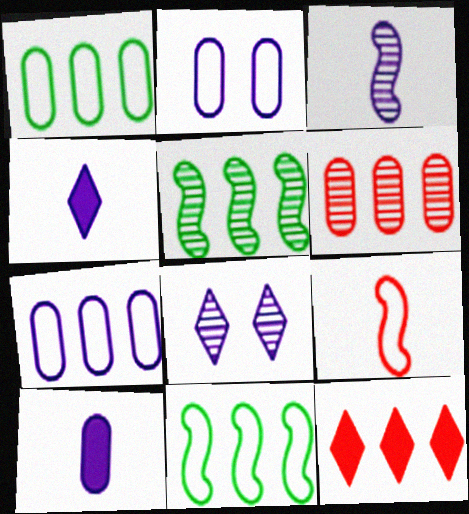[[5, 7, 12]]